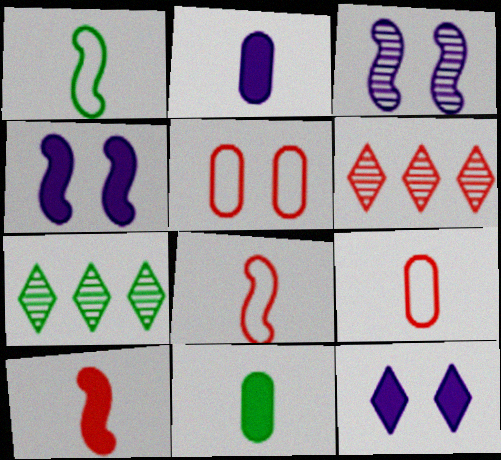[[4, 7, 9], 
[5, 6, 10]]